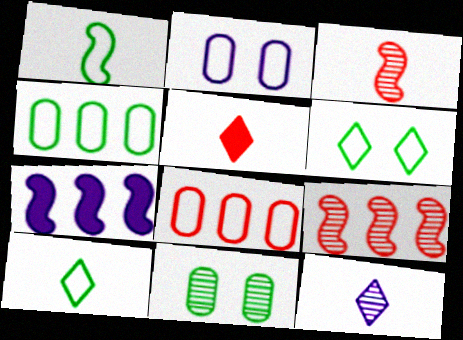[[1, 4, 6], 
[2, 7, 12], 
[5, 10, 12], 
[9, 11, 12]]